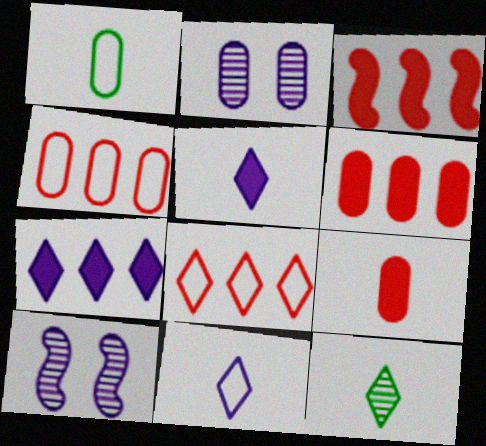[[1, 2, 6]]